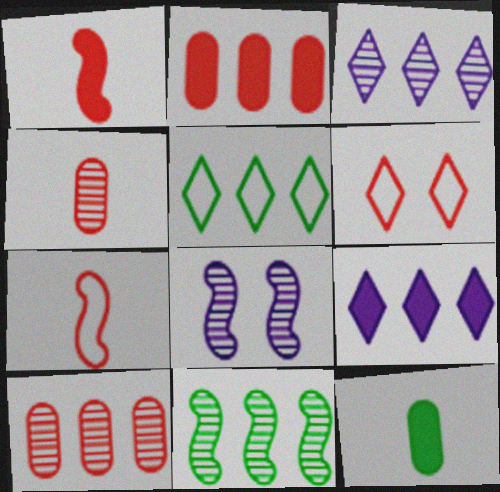[[1, 6, 10], 
[3, 10, 11]]